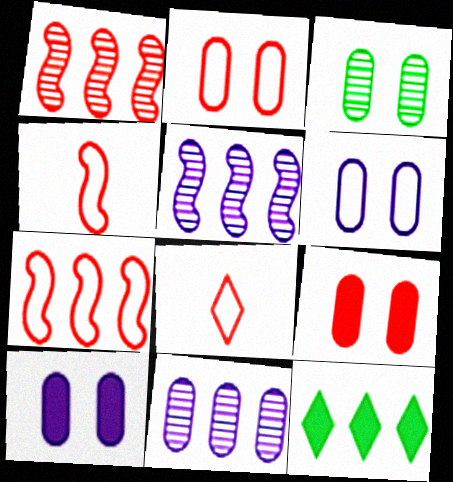[[1, 8, 9], 
[2, 3, 10], 
[2, 7, 8], 
[3, 6, 9], 
[7, 11, 12]]